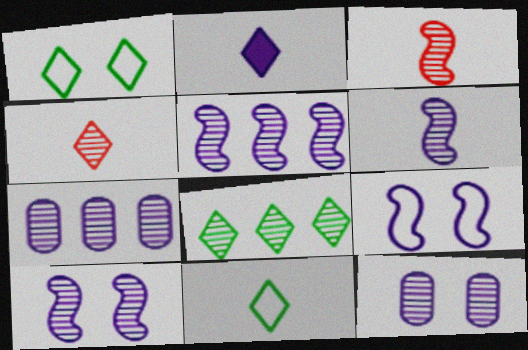[[2, 4, 11], 
[2, 7, 9], 
[3, 8, 12], 
[5, 6, 10]]